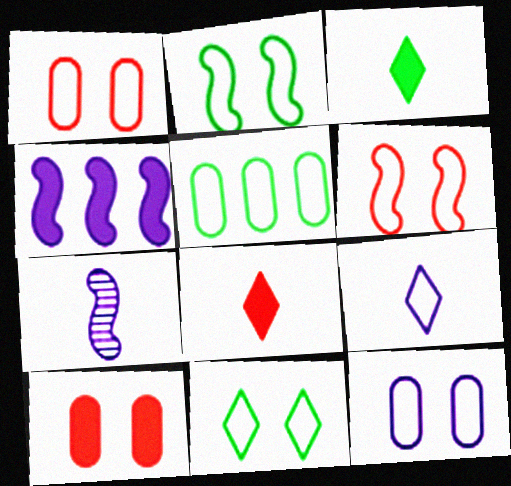[[3, 4, 10], 
[5, 6, 9], 
[6, 11, 12]]